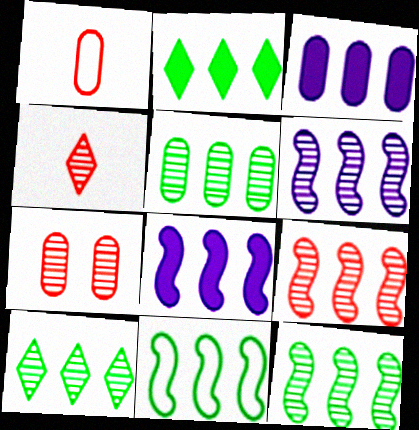[[2, 5, 11], 
[4, 7, 9], 
[5, 10, 12], 
[6, 9, 12], 
[8, 9, 11]]